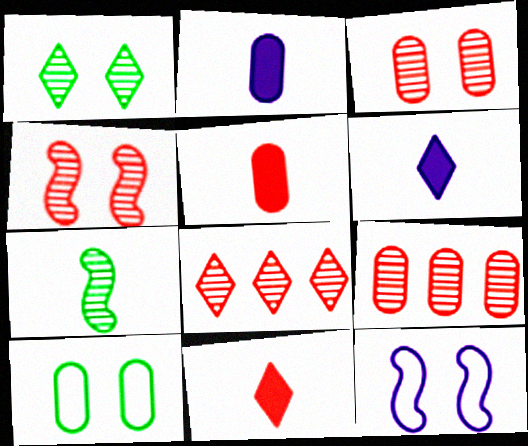[[2, 9, 10]]